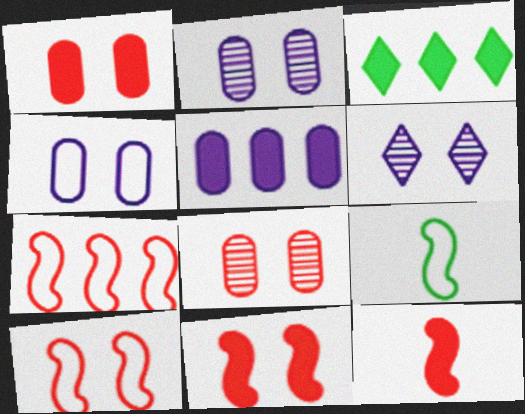[]